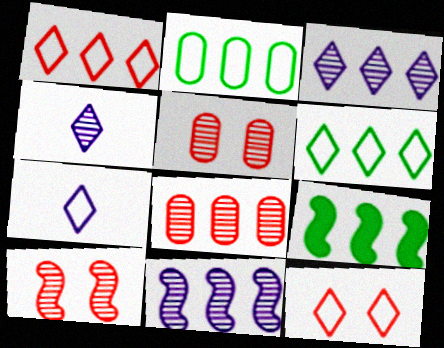[[5, 7, 9], 
[6, 7, 12]]